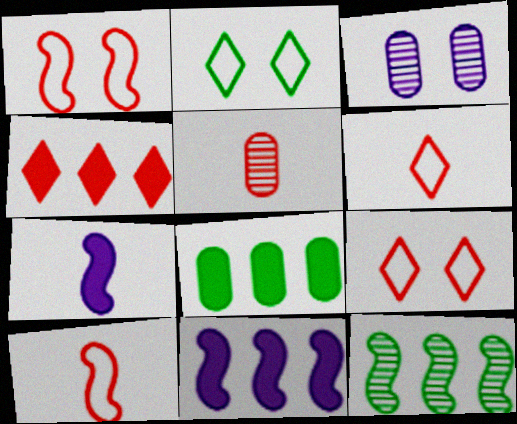[[1, 4, 5], 
[1, 7, 12], 
[2, 5, 11], 
[4, 8, 11]]